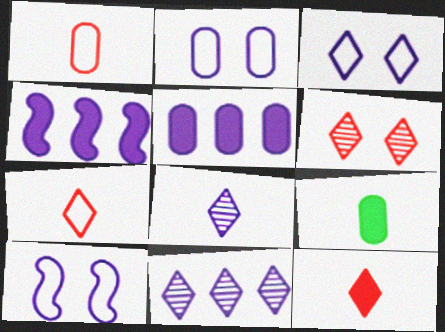[[2, 3, 10], 
[2, 4, 8], 
[5, 8, 10]]